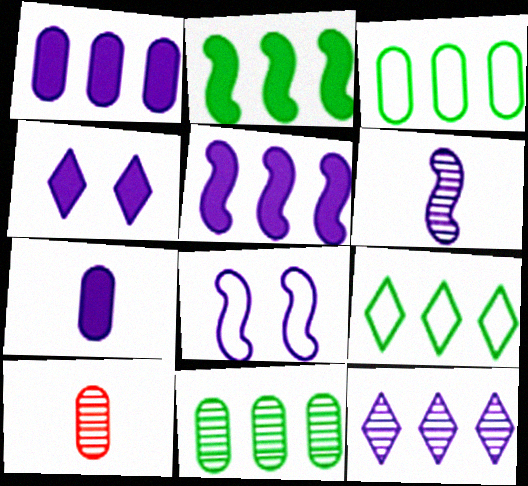[[2, 9, 11], 
[4, 5, 7], 
[5, 6, 8], 
[7, 8, 12]]